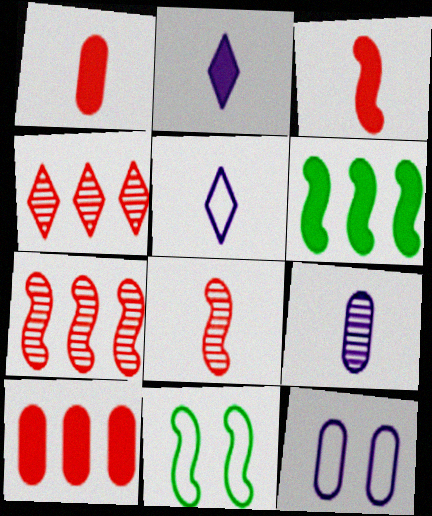[]